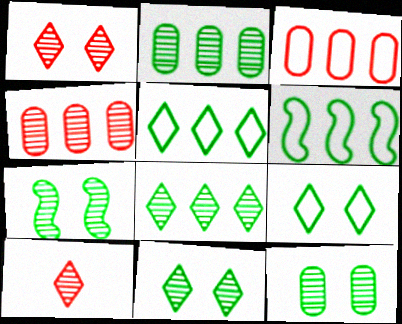[[7, 11, 12]]